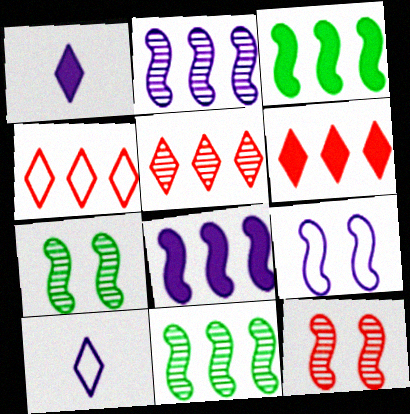[[4, 5, 6]]